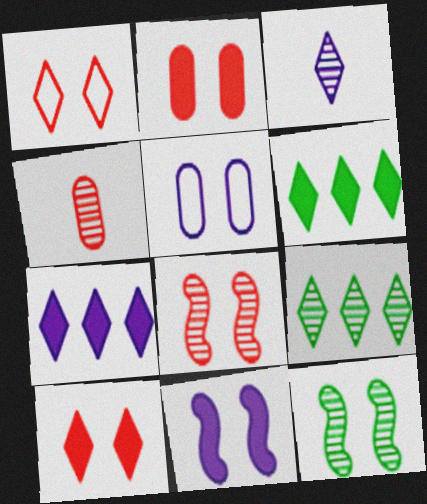[[1, 2, 8], 
[1, 3, 6], 
[5, 10, 12]]